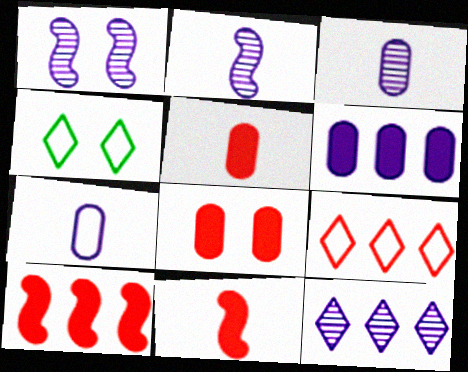[[1, 3, 12], 
[1, 4, 8], 
[3, 4, 10]]